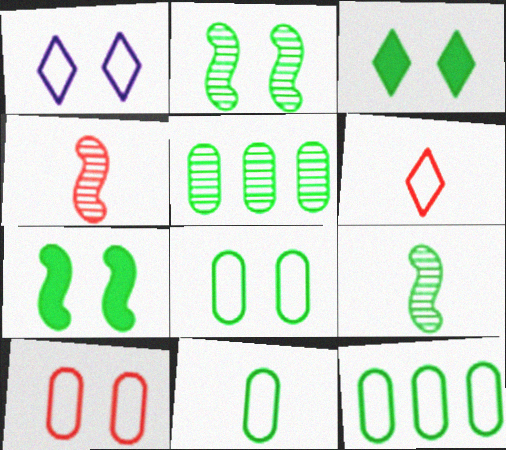[[2, 3, 8], 
[3, 9, 12], 
[8, 11, 12]]